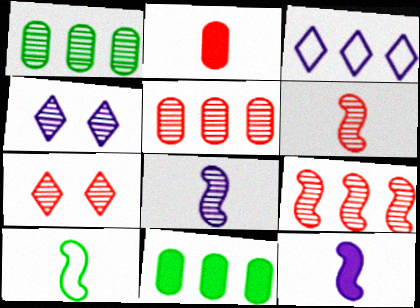[[1, 4, 6], 
[1, 7, 8], 
[3, 9, 11], 
[5, 6, 7], 
[6, 10, 12]]